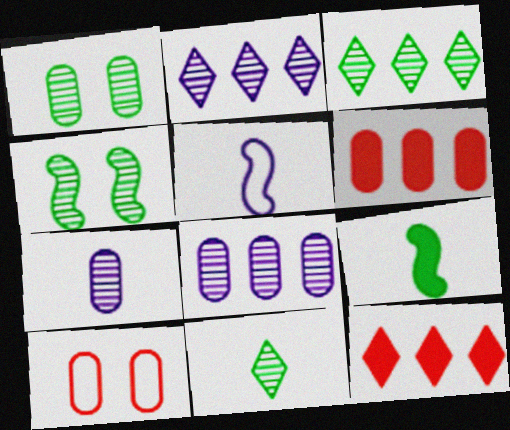[[1, 5, 12], 
[2, 9, 10]]